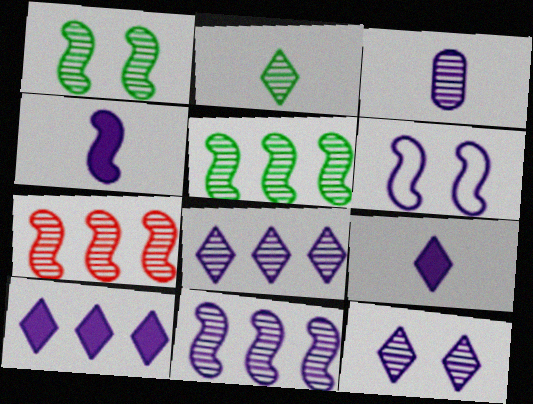[[3, 6, 10], 
[3, 11, 12], 
[4, 6, 11], 
[5, 7, 11]]